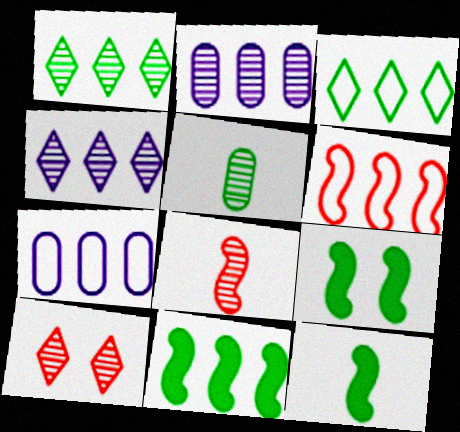[[3, 5, 9], 
[3, 6, 7], 
[7, 10, 12], 
[9, 11, 12]]